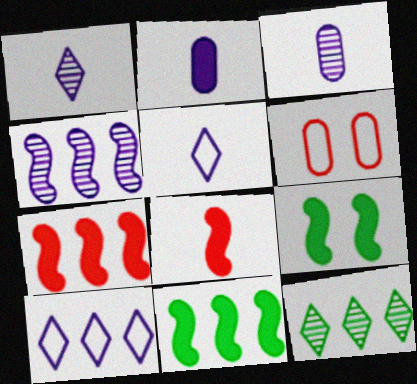[[1, 6, 11]]